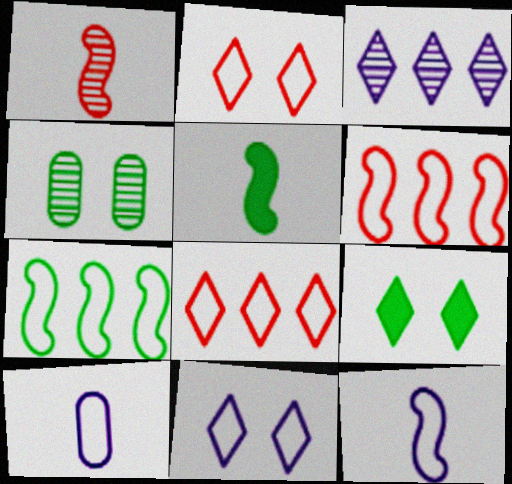[[1, 3, 4], 
[1, 5, 12], 
[2, 7, 10]]